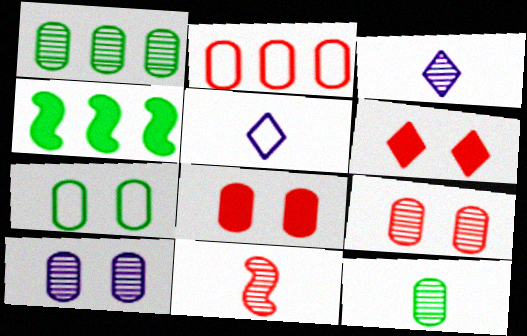[[2, 6, 11], 
[3, 11, 12], 
[4, 5, 9], 
[7, 8, 10]]